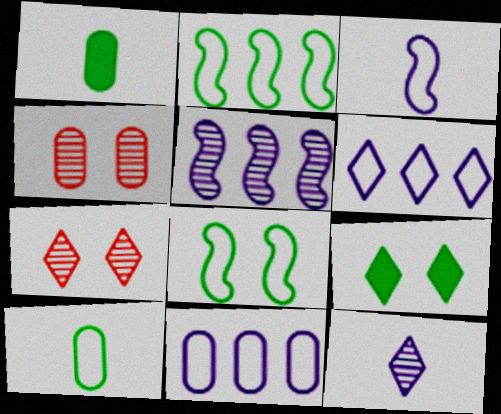[[1, 4, 11]]